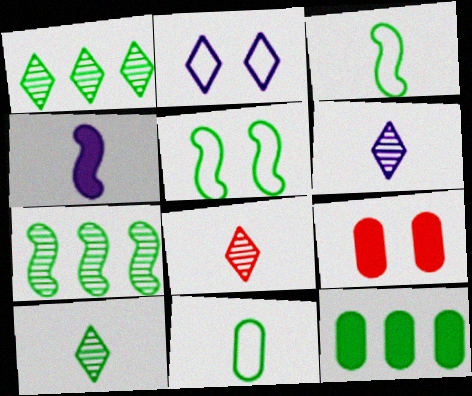[[4, 8, 11], 
[5, 10, 12], 
[6, 8, 10]]